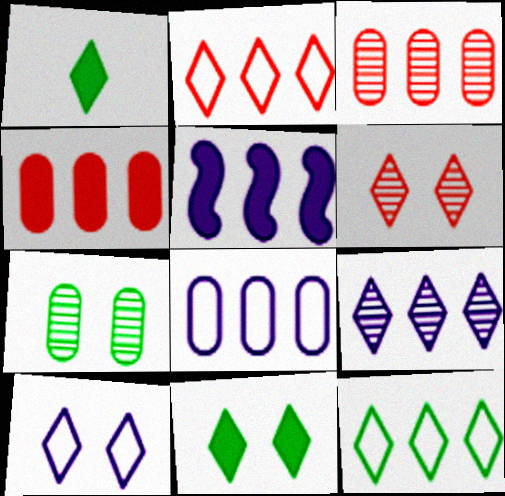[[3, 5, 12], 
[5, 8, 9], 
[6, 10, 11]]